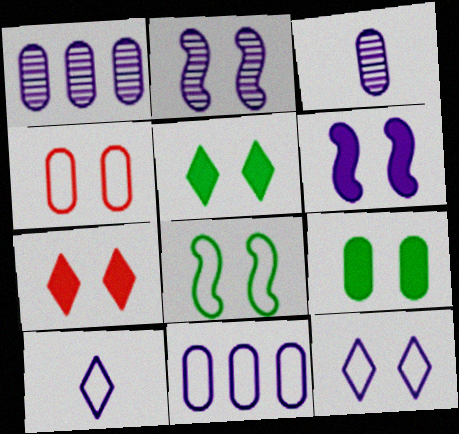[[1, 6, 10], 
[2, 4, 5], 
[4, 8, 12], 
[6, 7, 9]]